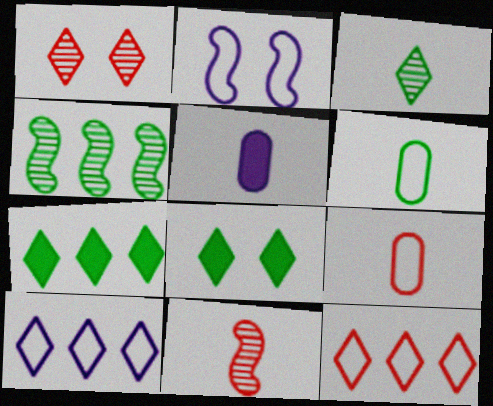[[2, 6, 12], 
[4, 6, 8]]